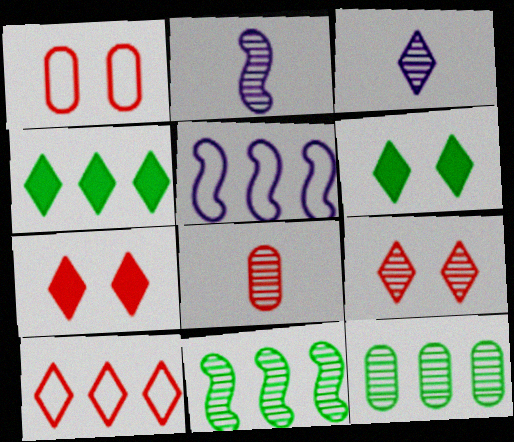[[1, 2, 4], 
[2, 9, 12], 
[3, 6, 10], 
[5, 6, 8]]